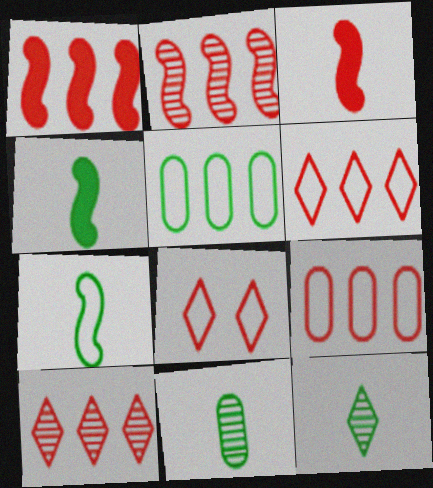[[1, 9, 10]]